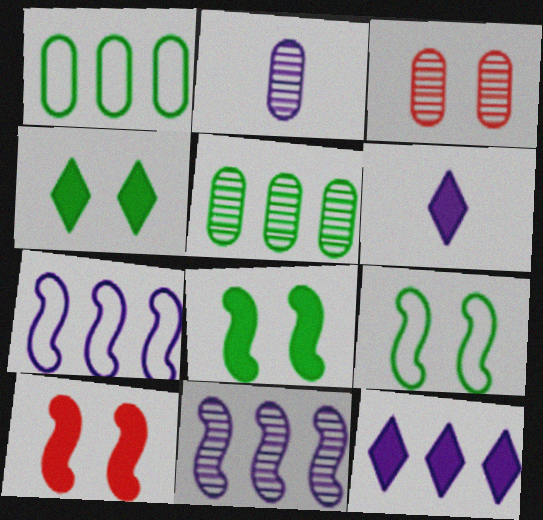[[2, 3, 5]]